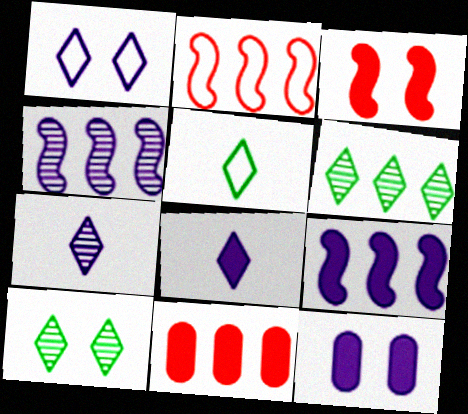[[8, 9, 12]]